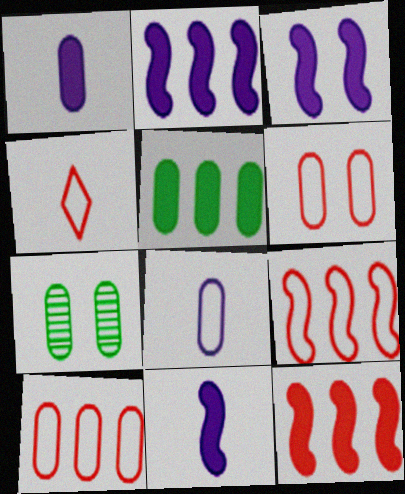[[1, 7, 10], 
[2, 3, 11], 
[2, 4, 7], 
[4, 6, 9]]